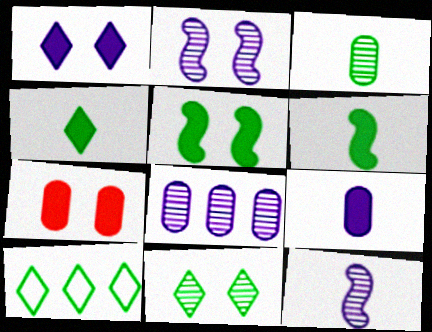[[1, 5, 7], 
[3, 5, 10], 
[4, 10, 11], 
[7, 10, 12]]